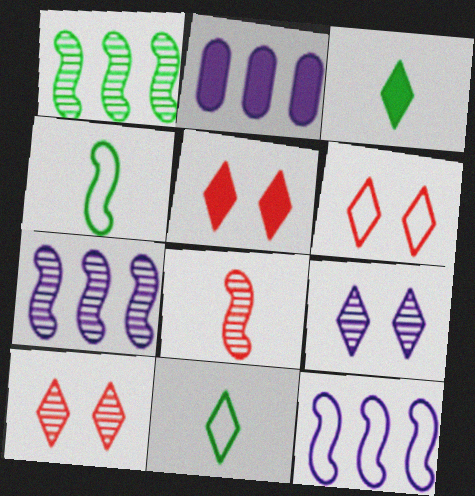[[2, 4, 10], 
[5, 6, 10]]